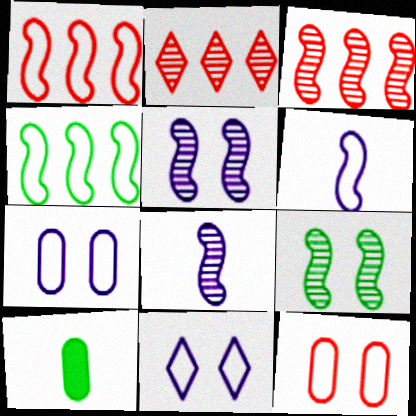[[3, 8, 9], 
[3, 10, 11]]